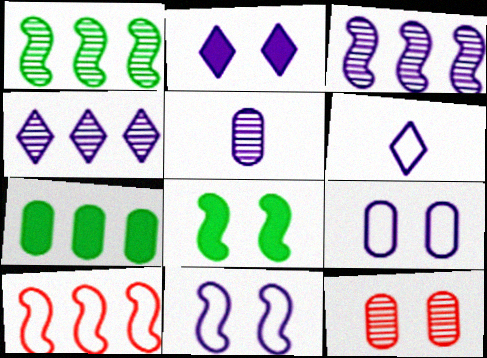[[2, 4, 6], 
[4, 7, 10]]